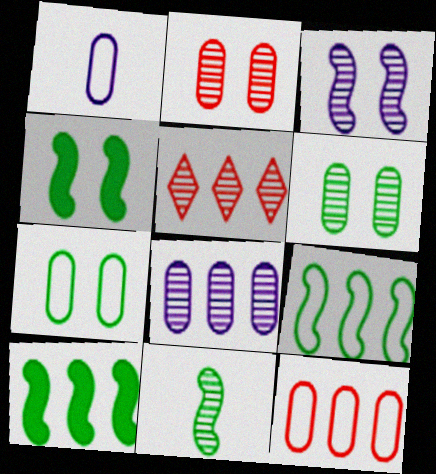[[1, 4, 5], 
[1, 7, 12], 
[4, 9, 11]]